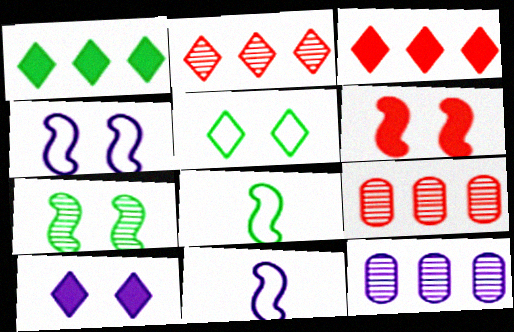[[4, 6, 7], 
[8, 9, 10], 
[10, 11, 12]]